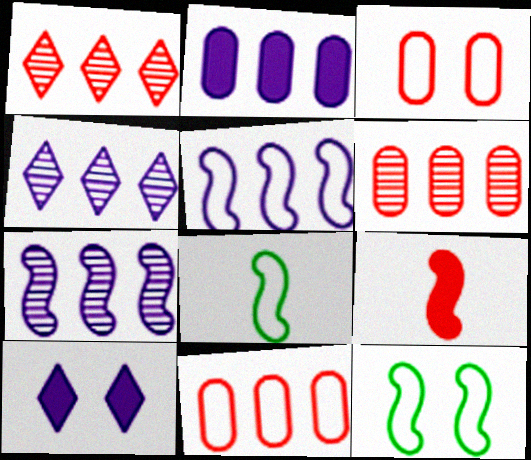[[1, 3, 9], 
[2, 4, 5], 
[6, 8, 10], 
[7, 9, 12]]